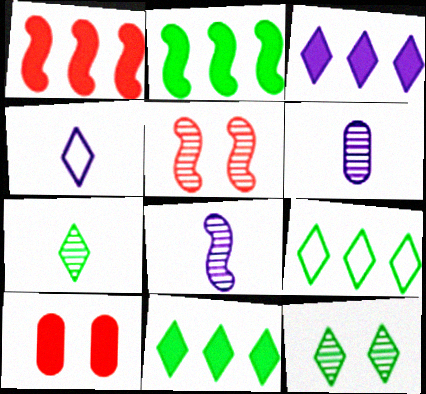[[8, 9, 10]]